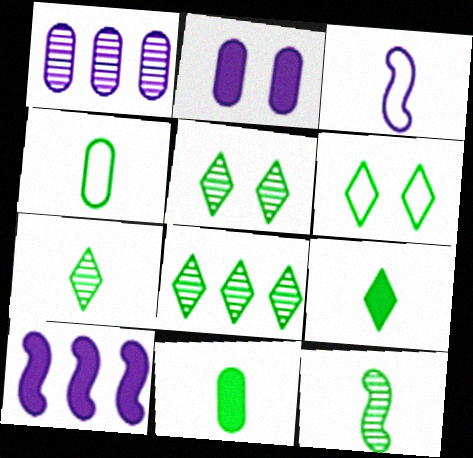[[4, 9, 12], 
[5, 7, 8], 
[6, 8, 9]]